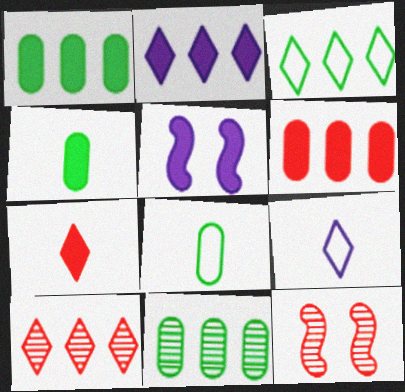[[1, 5, 7], 
[1, 9, 12], 
[2, 3, 10], 
[2, 8, 12], 
[5, 8, 10]]